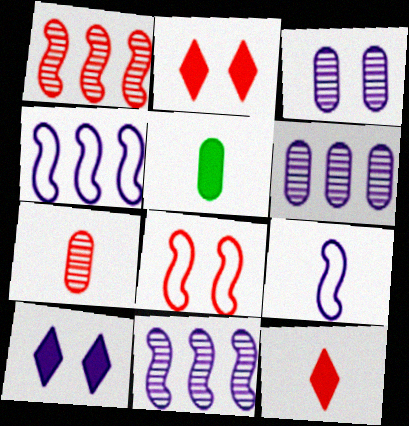[[6, 9, 10]]